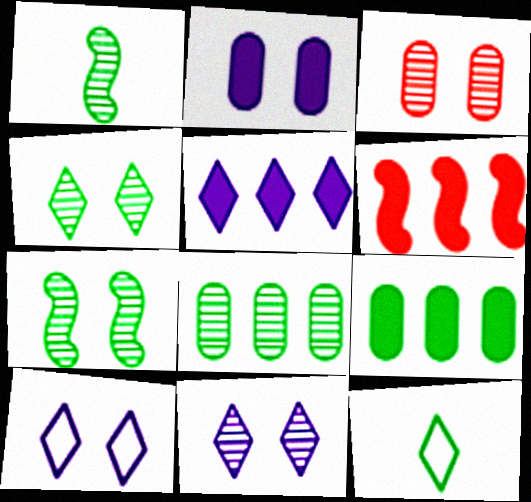[[1, 4, 8], 
[3, 7, 11], 
[5, 6, 9], 
[7, 9, 12]]